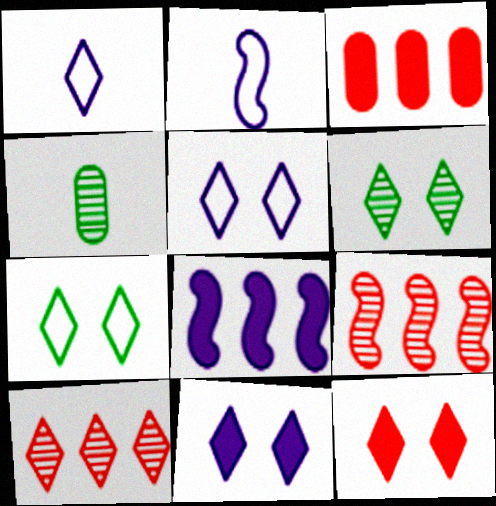[[2, 3, 6], 
[5, 6, 12]]